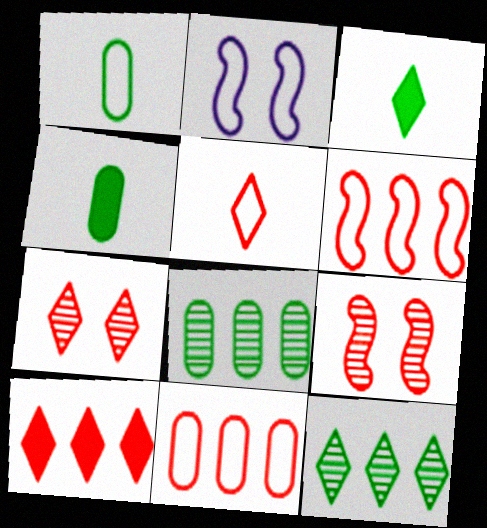[[5, 7, 10]]